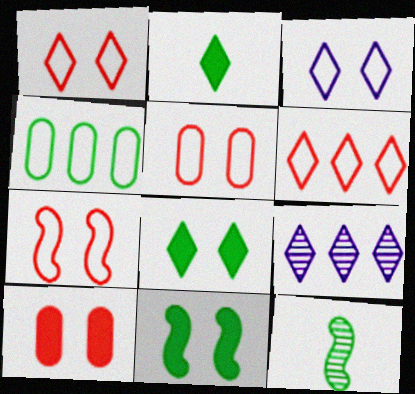[[1, 2, 9], 
[1, 5, 7], 
[4, 8, 12]]